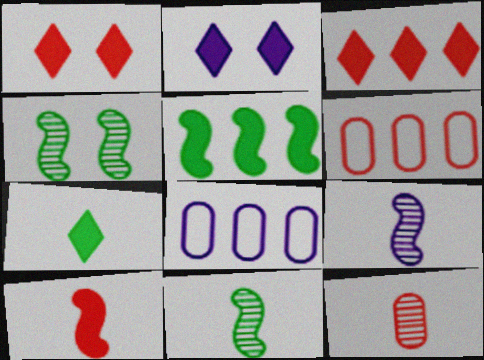[[1, 8, 11], 
[2, 3, 7], 
[2, 6, 11], 
[2, 8, 9]]